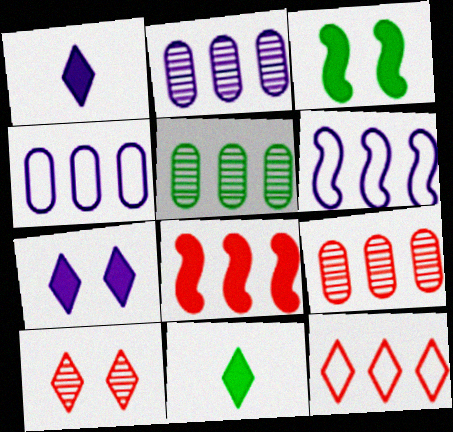[[2, 5, 9], 
[8, 9, 12]]